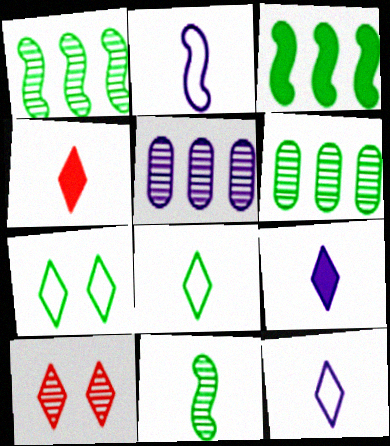[[5, 10, 11]]